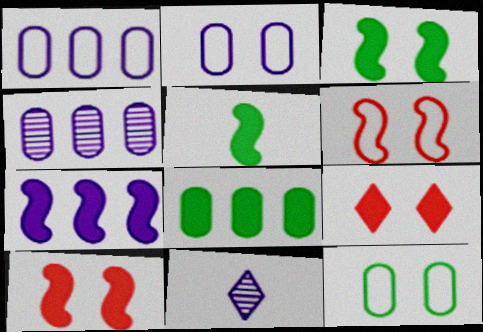[[2, 7, 11], 
[5, 7, 10], 
[6, 8, 11]]